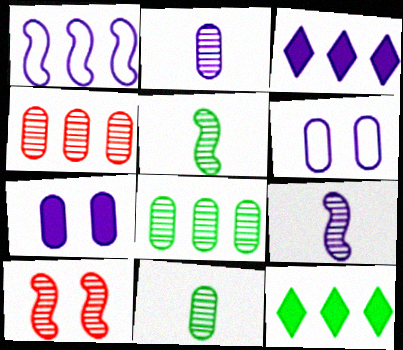[[1, 4, 12], 
[3, 6, 9]]